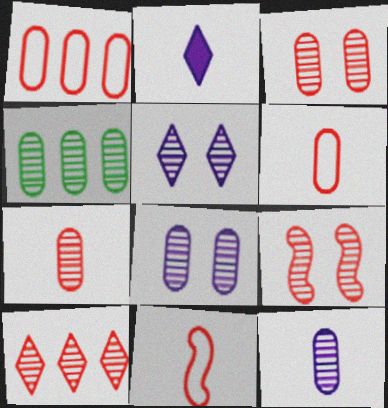[[3, 4, 12], 
[4, 7, 8], 
[7, 9, 10]]